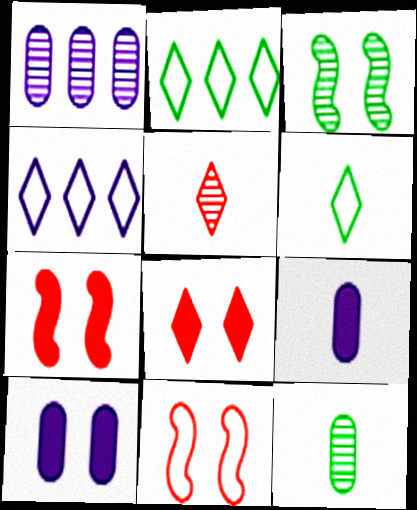[[1, 3, 5], 
[1, 6, 7], 
[4, 7, 12]]